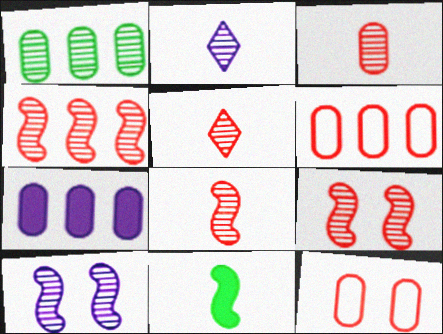[[1, 2, 9], 
[1, 5, 10], 
[1, 6, 7], 
[3, 5, 8], 
[4, 8, 9]]